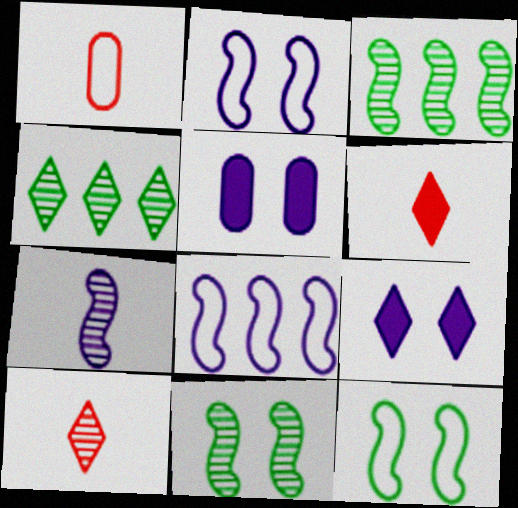[[1, 3, 9]]